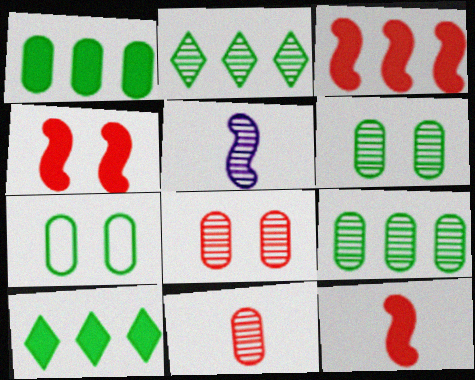[[2, 5, 8], 
[3, 4, 12]]